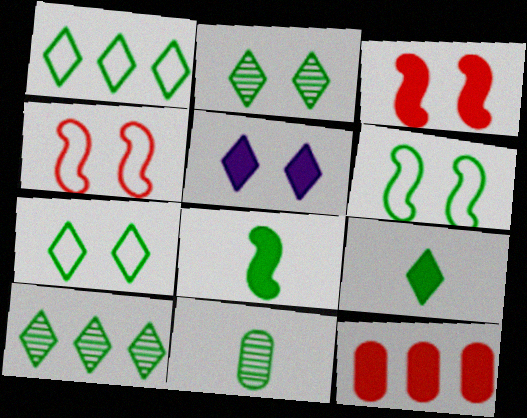[[1, 2, 9], 
[5, 8, 12], 
[7, 9, 10]]